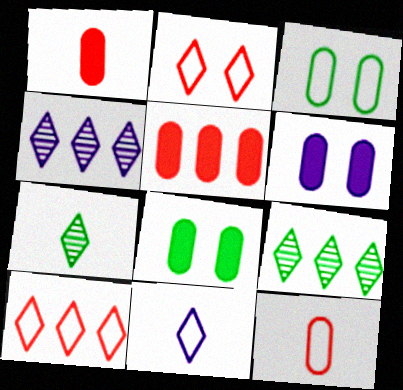[]